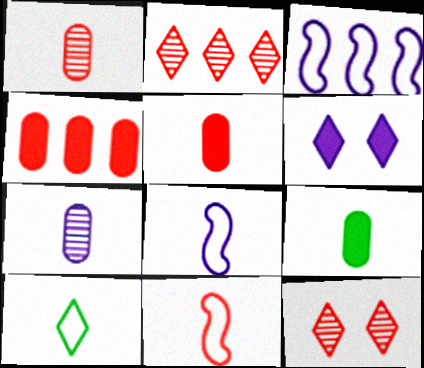[[2, 6, 10], 
[3, 6, 7], 
[3, 9, 12], 
[4, 11, 12]]